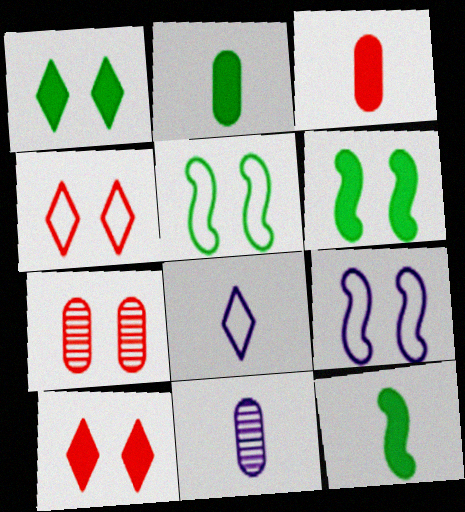[[1, 7, 9]]